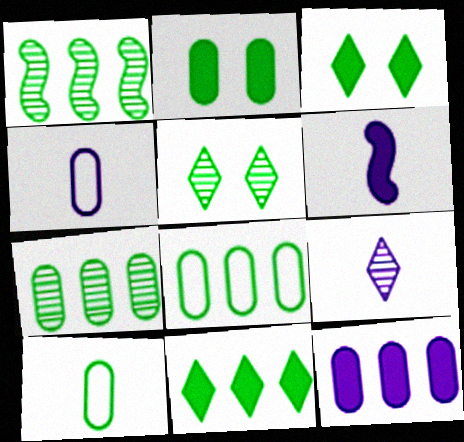[[1, 3, 10], 
[1, 8, 11], 
[2, 7, 10], 
[4, 6, 9]]